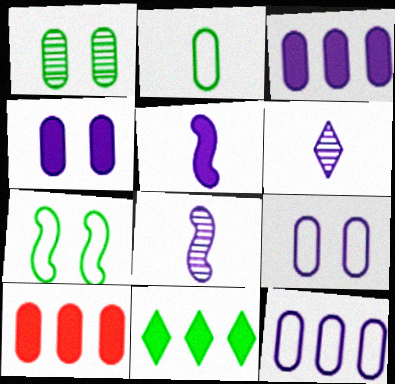[[6, 7, 10]]